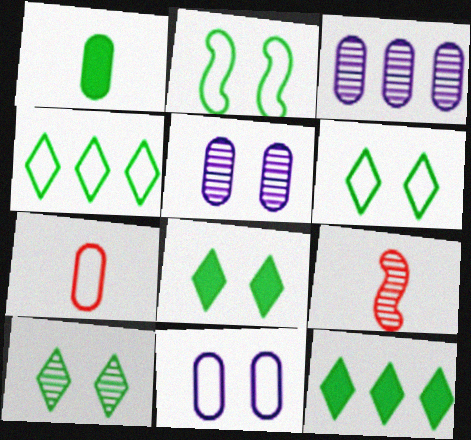[[3, 9, 10], 
[6, 8, 10], 
[9, 11, 12]]